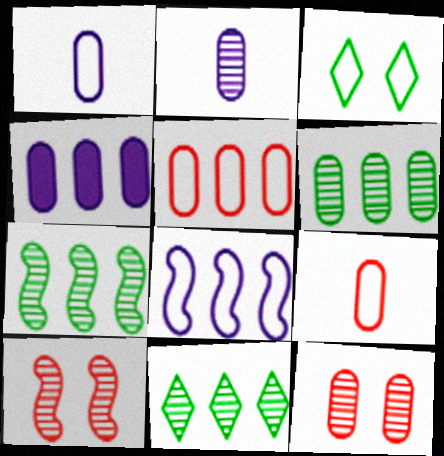[[2, 6, 12], 
[2, 10, 11], 
[3, 8, 9], 
[4, 5, 6], 
[6, 7, 11]]